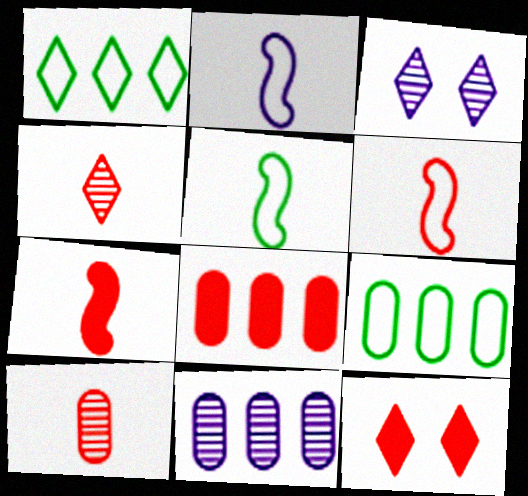[[2, 5, 6], 
[3, 5, 8], 
[3, 7, 9], 
[5, 11, 12], 
[7, 8, 12], 
[8, 9, 11]]